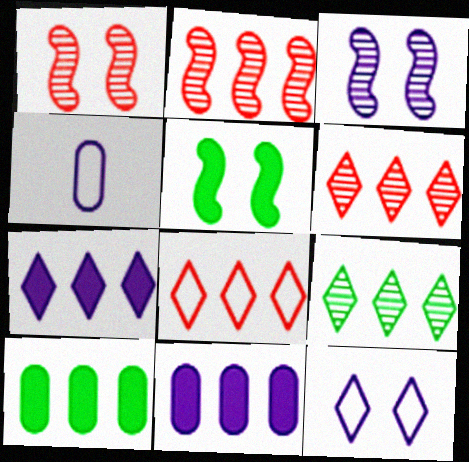[[3, 4, 7], 
[4, 5, 6], 
[7, 8, 9]]